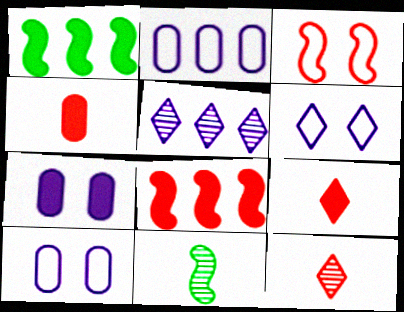[[1, 7, 9], 
[1, 10, 12]]